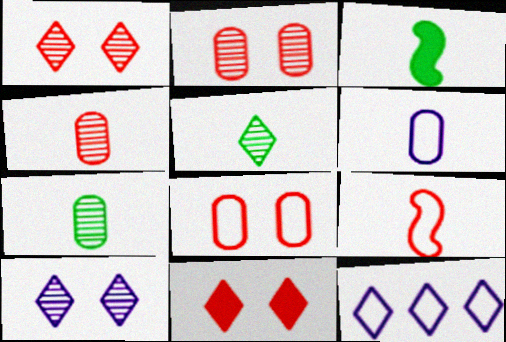[[2, 3, 12], 
[5, 11, 12]]